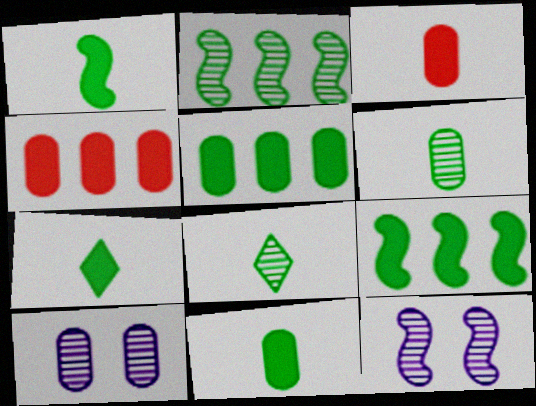[[1, 7, 11]]